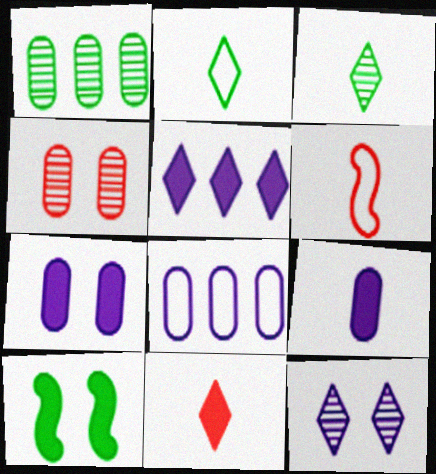[[1, 2, 10], 
[3, 6, 9]]